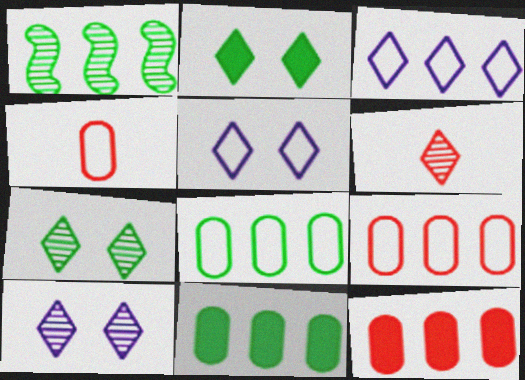[[1, 3, 12], 
[2, 3, 6]]